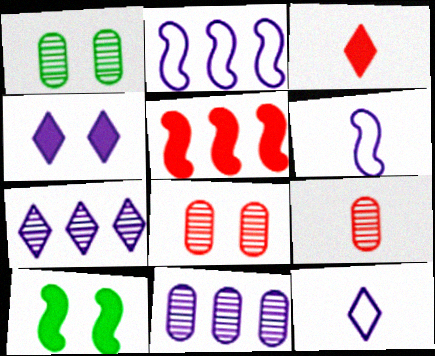[[1, 2, 3], 
[1, 5, 12], 
[1, 9, 11], 
[4, 6, 11], 
[4, 7, 12]]